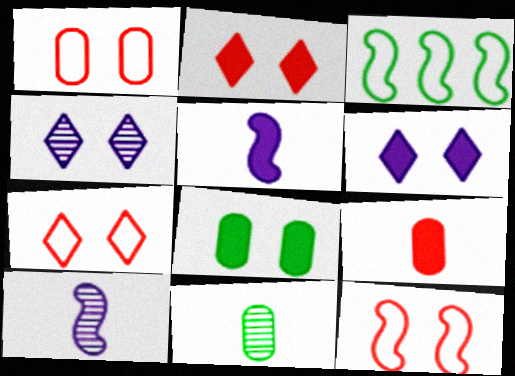[[1, 7, 12], 
[3, 4, 9], 
[4, 8, 12]]